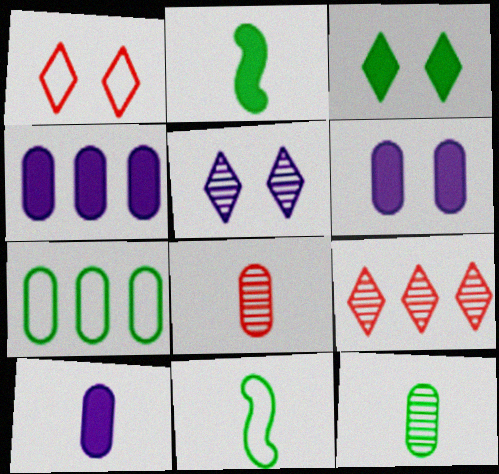[[1, 3, 5], 
[4, 6, 10], 
[6, 7, 8], 
[6, 9, 11]]